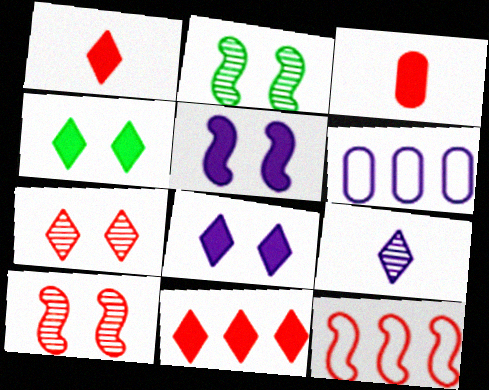[[1, 2, 6], 
[3, 7, 12], 
[5, 6, 9]]